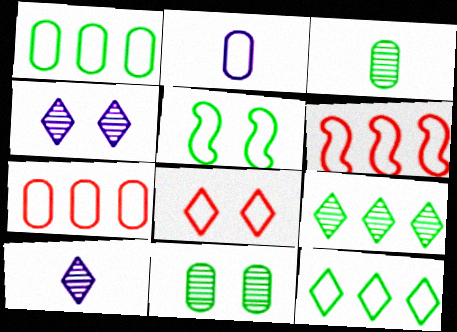[]